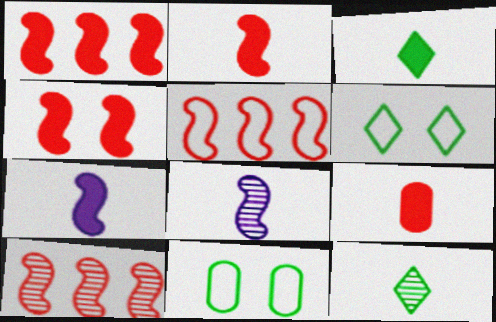[[1, 2, 4], 
[1, 5, 10], 
[3, 7, 9]]